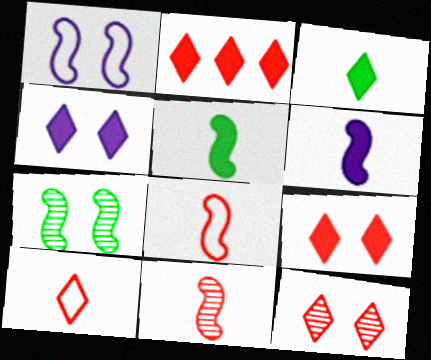[[2, 3, 4], 
[2, 10, 12]]